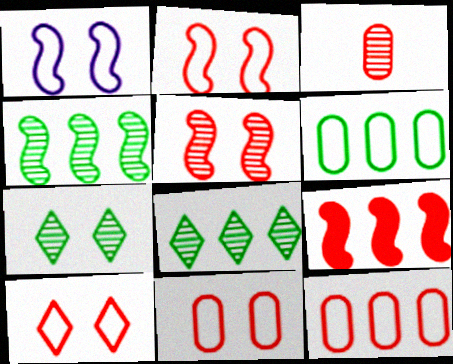[[2, 10, 11], 
[3, 9, 10]]